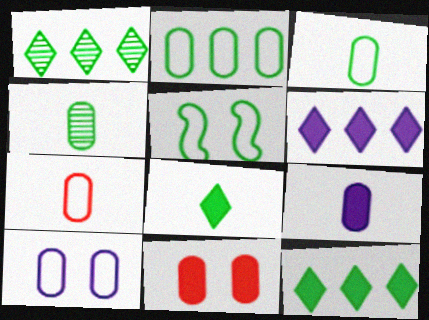[[2, 7, 10], 
[4, 5, 12], 
[4, 7, 9]]